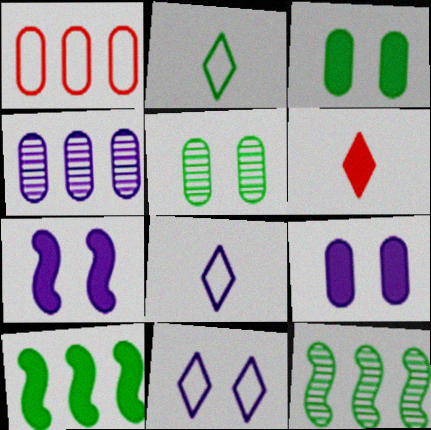[[2, 3, 12], 
[2, 5, 10], 
[4, 7, 8], 
[6, 9, 10]]